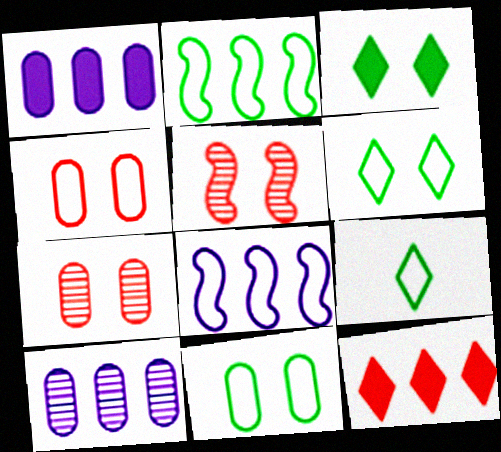[[1, 5, 9], 
[2, 9, 11], 
[2, 10, 12], 
[4, 8, 9]]